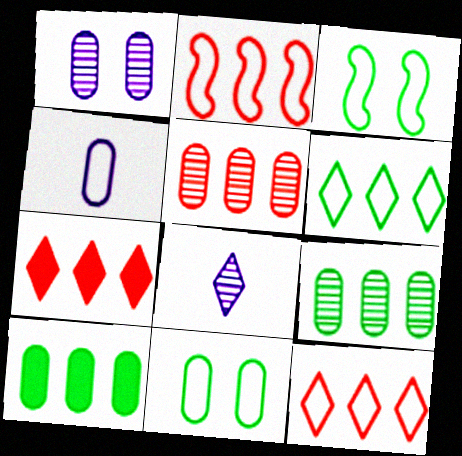[[2, 5, 7], 
[3, 4, 12]]